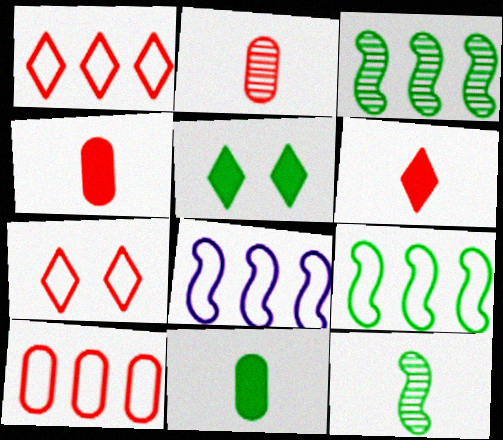[[2, 5, 8]]